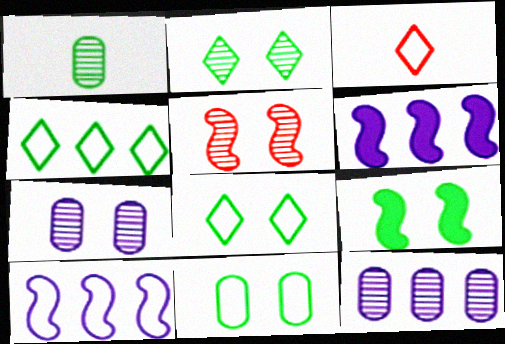[[1, 4, 9], 
[2, 5, 7], 
[2, 9, 11], 
[3, 9, 12], 
[3, 10, 11]]